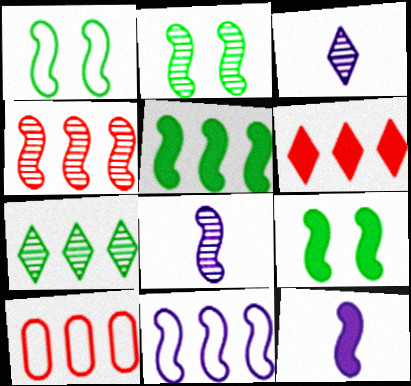[[1, 2, 9], 
[1, 4, 12], 
[2, 4, 8], 
[3, 9, 10], 
[4, 5, 11], 
[4, 6, 10]]